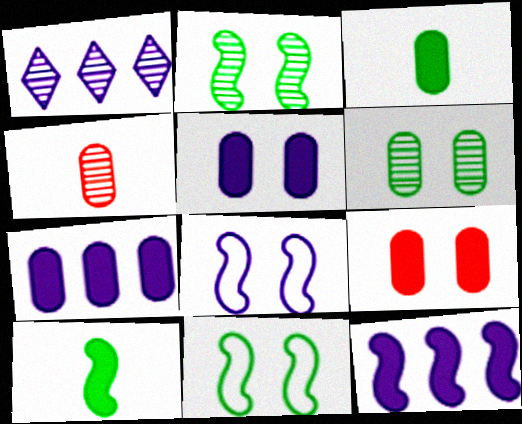[[1, 2, 4], 
[3, 7, 9]]